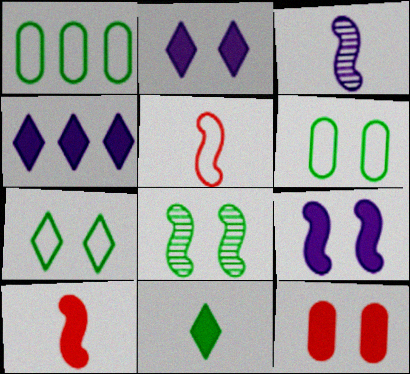[[1, 8, 11]]